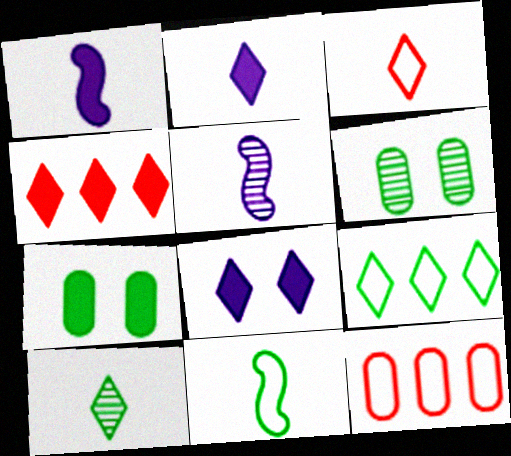[[1, 4, 7], 
[2, 3, 10]]